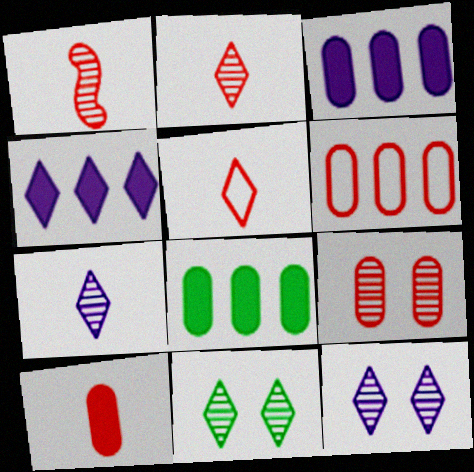[[1, 5, 10], 
[4, 5, 11], 
[6, 9, 10]]